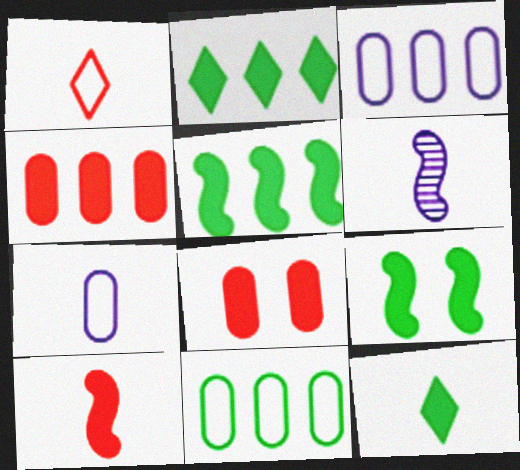[]